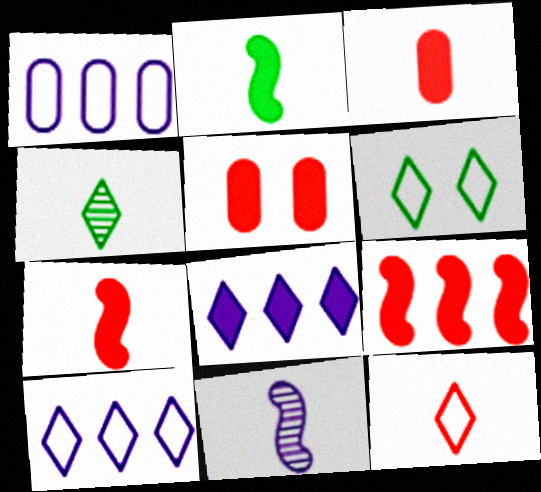[[2, 5, 8], 
[6, 10, 12]]